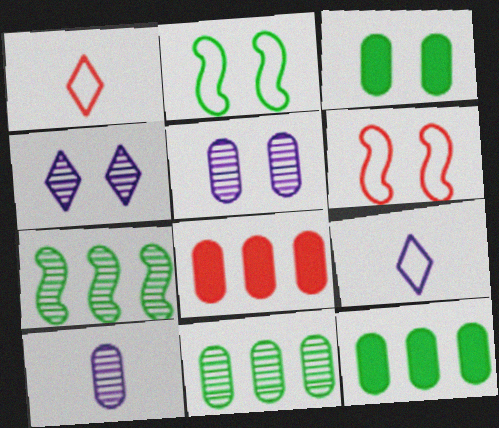[[3, 4, 6]]